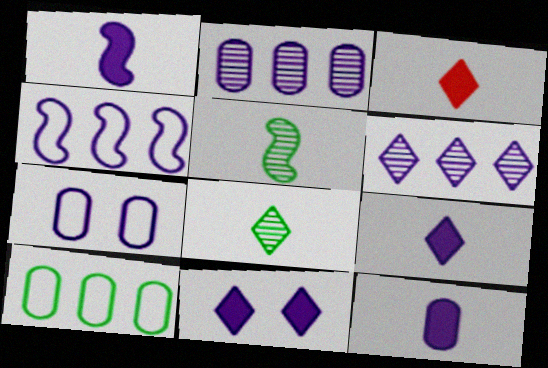[[1, 6, 7], 
[1, 9, 12], 
[2, 7, 12]]